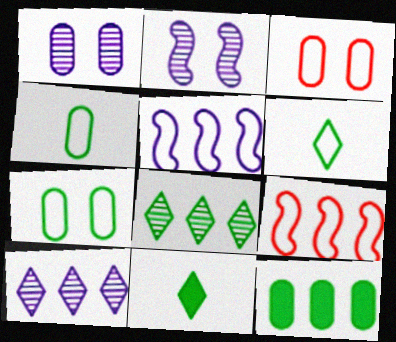[[1, 9, 11], 
[3, 5, 6], 
[9, 10, 12]]